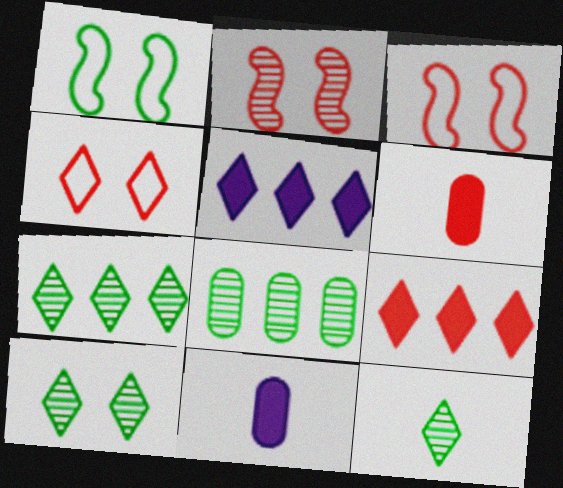[[3, 7, 11], 
[4, 5, 12], 
[7, 10, 12]]